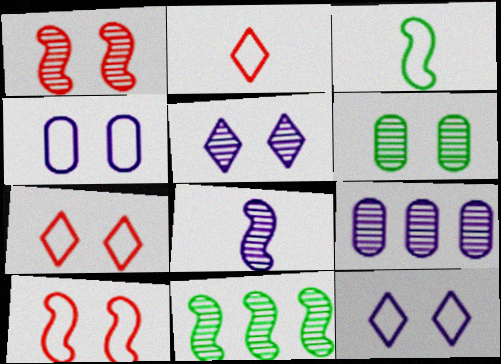[[1, 5, 6], 
[1, 8, 11], 
[5, 8, 9]]